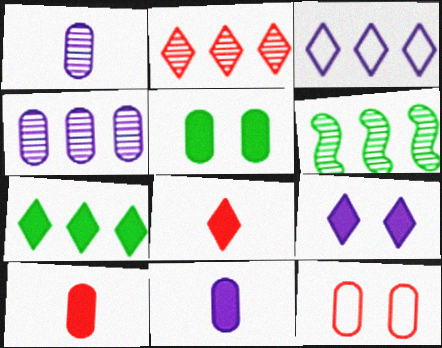[[2, 3, 7], 
[2, 4, 6], 
[7, 8, 9]]